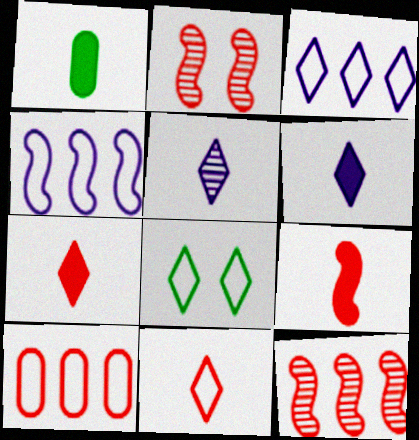[[1, 2, 3], 
[1, 6, 9], 
[2, 7, 10], 
[3, 8, 11]]